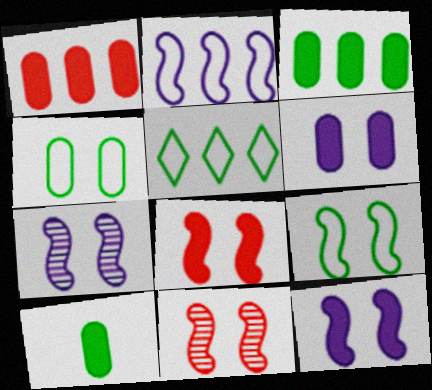[[1, 6, 10], 
[7, 8, 9], 
[9, 11, 12]]